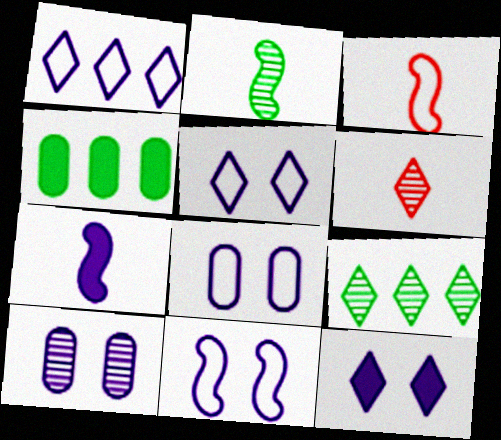[[1, 7, 10], 
[2, 3, 7], 
[4, 6, 11], 
[5, 8, 11], 
[10, 11, 12]]